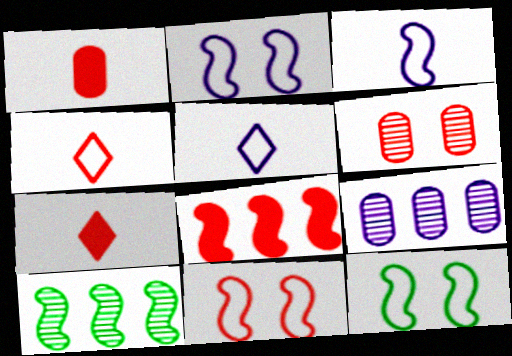[[2, 11, 12], 
[4, 6, 8], 
[7, 9, 12]]